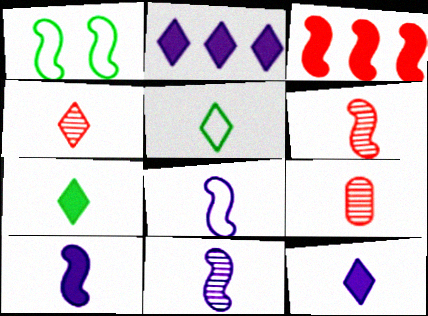[[1, 2, 9], 
[1, 3, 11], 
[4, 5, 12], 
[4, 6, 9], 
[5, 9, 10], 
[7, 8, 9], 
[8, 10, 11]]